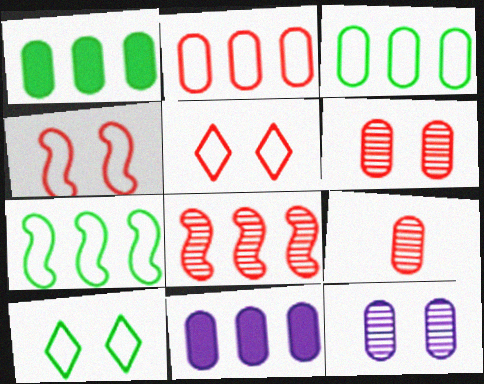[]